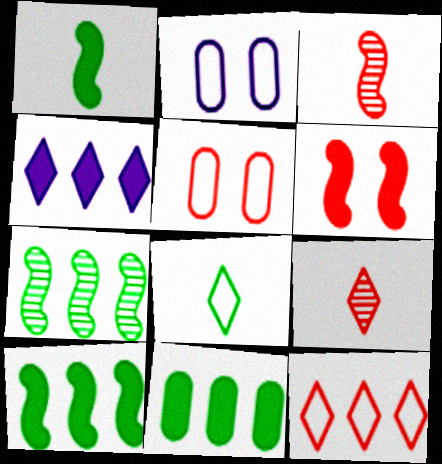[[2, 9, 10]]